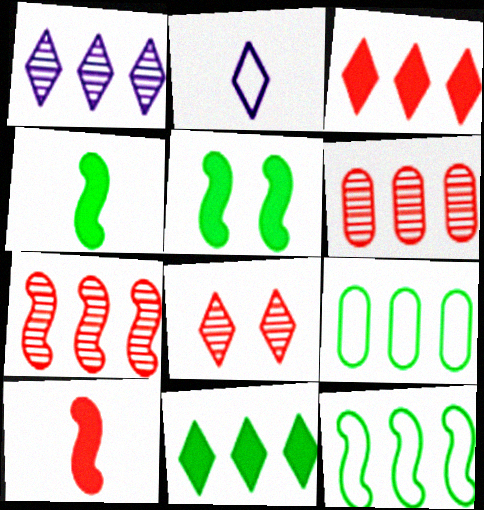[[2, 5, 6], 
[2, 8, 11]]